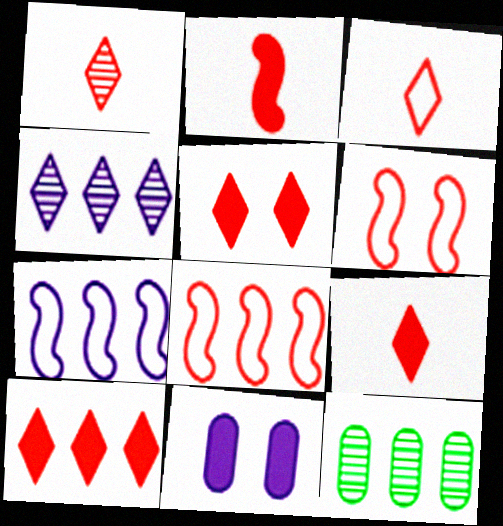[[1, 3, 9], 
[5, 9, 10], 
[7, 10, 12]]